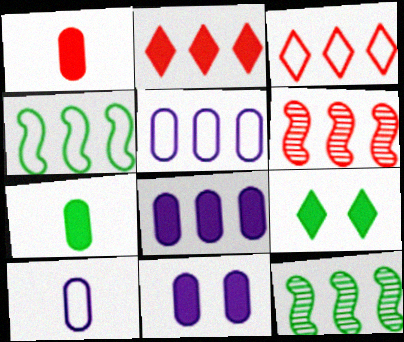[[2, 5, 12], 
[3, 4, 5], 
[3, 8, 12], 
[6, 9, 10]]